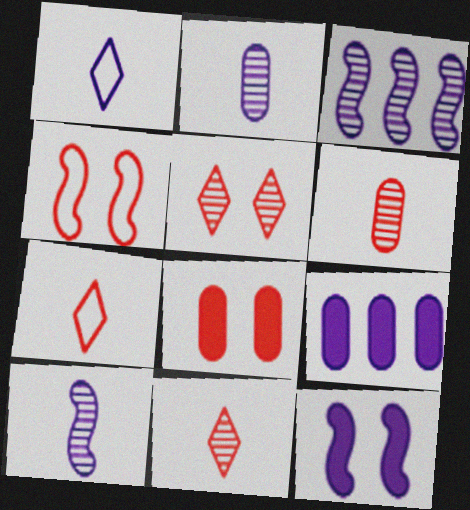[[4, 5, 8]]